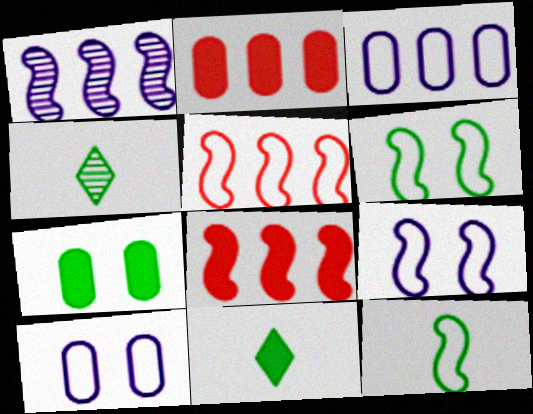[[2, 4, 9], 
[4, 8, 10], 
[5, 9, 12]]